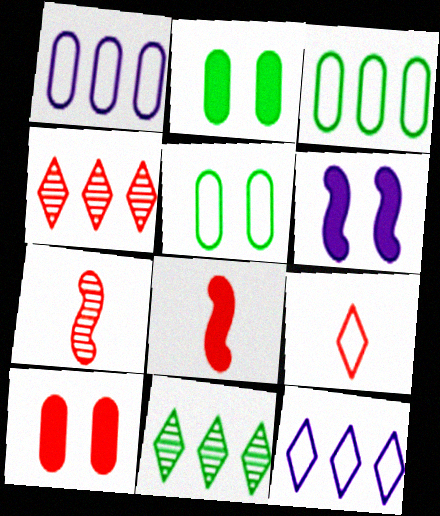[[2, 7, 12]]